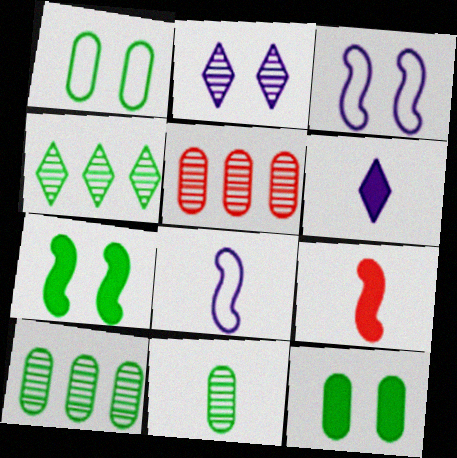[]